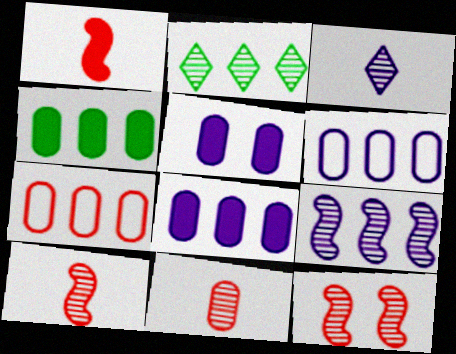[]